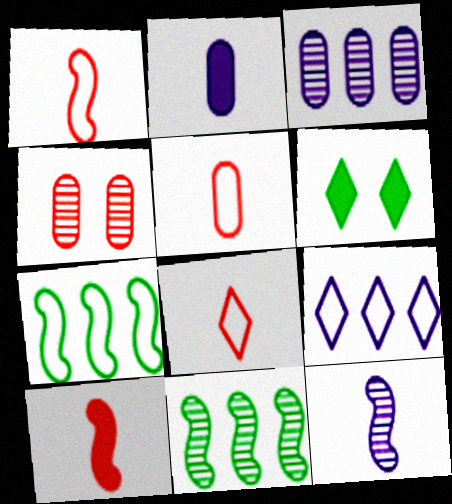[[1, 3, 6], 
[1, 5, 8]]